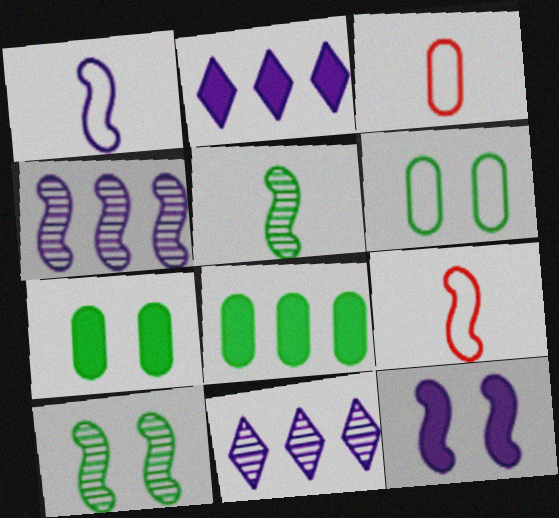[[1, 4, 12], 
[2, 3, 10], 
[7, 9, 11]]